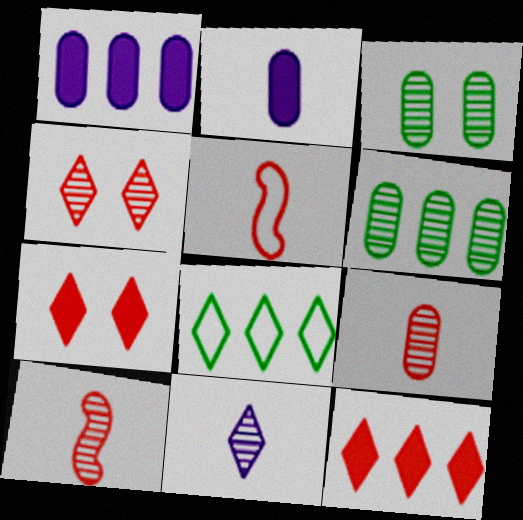[[7, 8, 11]]